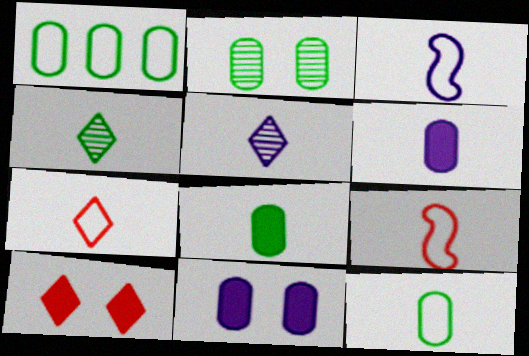[[1, 2, 8], 
[3, 5, 6], 
[3, 7, 12], 
[4, 6, 9], 
[5, 8, 9]]